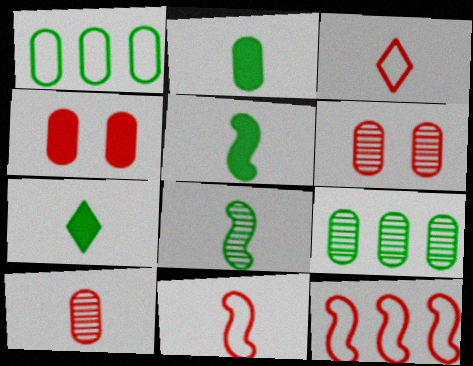[[2, 5, 7]]